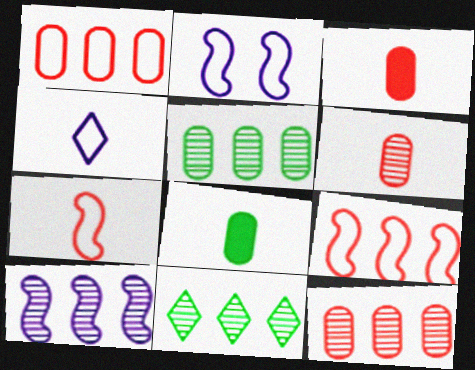[[2, 3, 11], 
[10, 11, 12]]